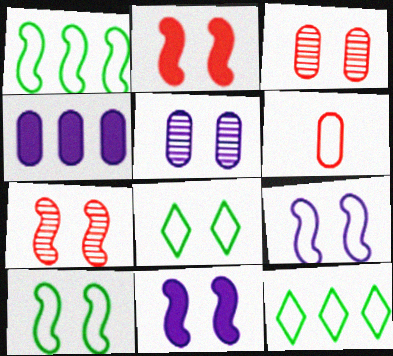[[2, 5, 8], 
[3, 8, 11], 
[6, 9, 12], 
[7, 10, 11]]